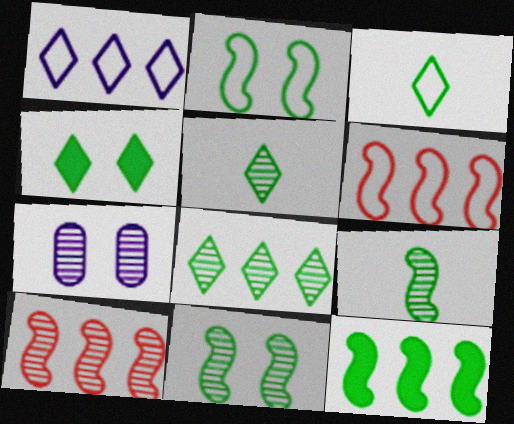[[2, 9, 12], 
[3, 4, 8], 
[5, 7, 10]]